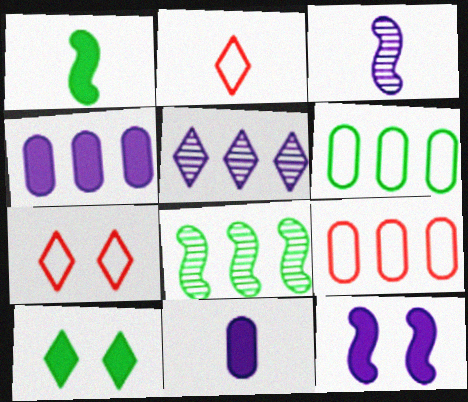[[2, 5, 10], 
[3, 9, 10], 
[7, 8, 11]]